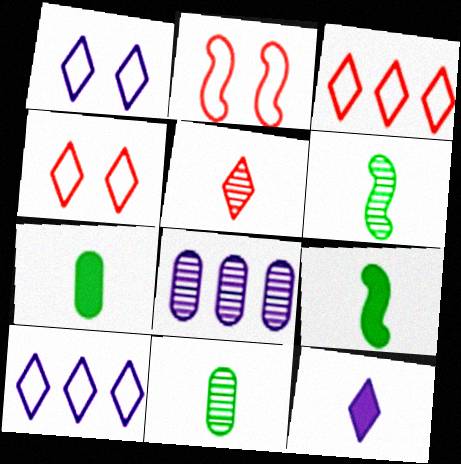[[4, 8, 9]]